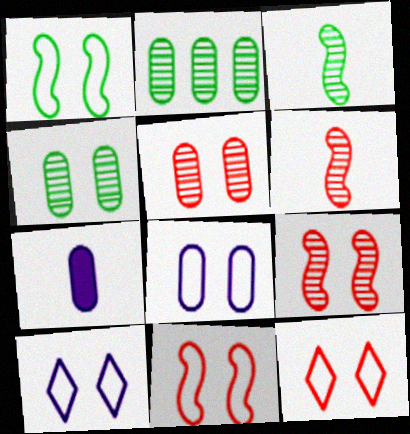[[1, 8, 12]]